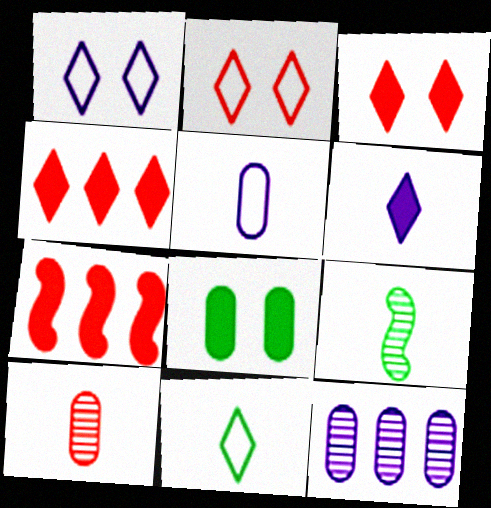[[2, 7, 10], 
[6, 7, 8]]